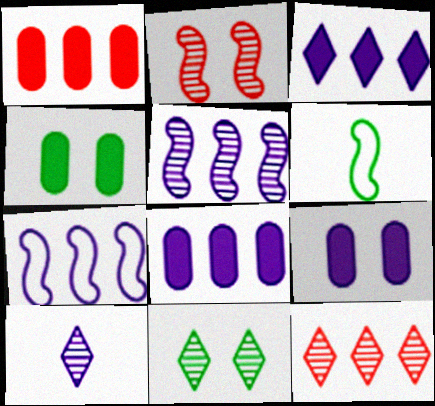[[6, 9, 12], 
[7, 9, 10], 
[10, 11, 12]]